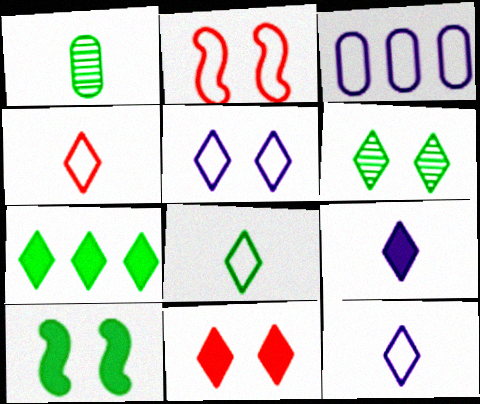[[2, 3, 8], 
[4, 8, 12], 
[5, 6, 11], 
[6, 7, 8], 
[7, 9, 11]]